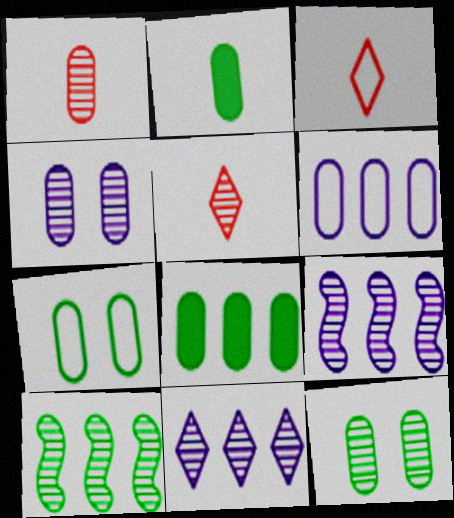[[4, 5, 10], 
[5, 9, 12]]